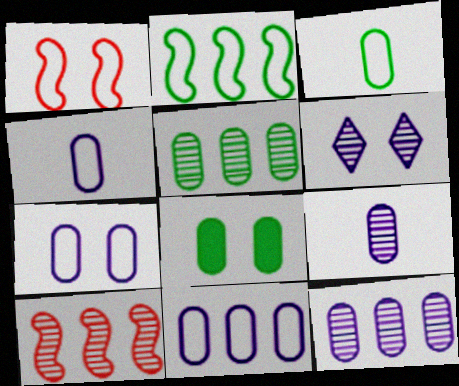[[1, 6, 8], 
[3, 5, 8], 
[4, 7, 11]]